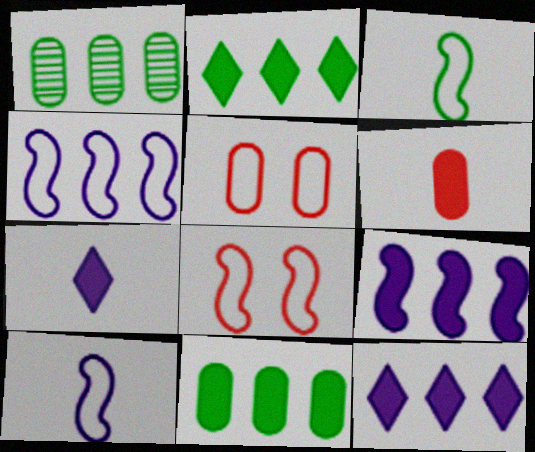[[1, 7, 8], 
[3, 4, 8]]